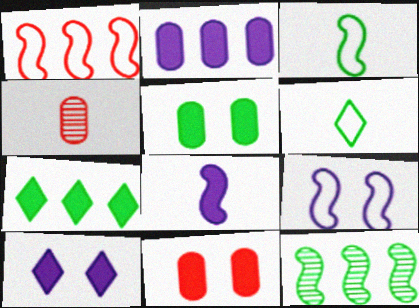[[1, 3, 9], 
[2, 8, 10], 
[4, 6, 8], 
[4, 7, 9], 
[5, 6, 12], 
[7, 8, 11]]